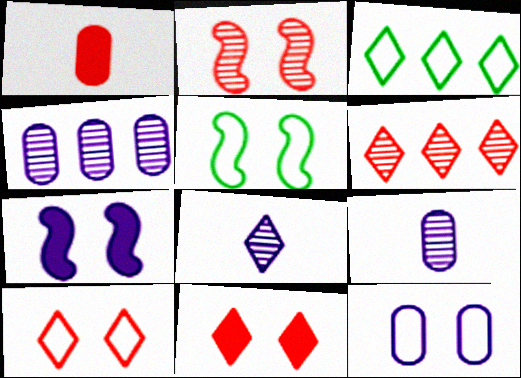[[2, 5, 7], 
[3, 8, 11], 
[5, 10, 12]]